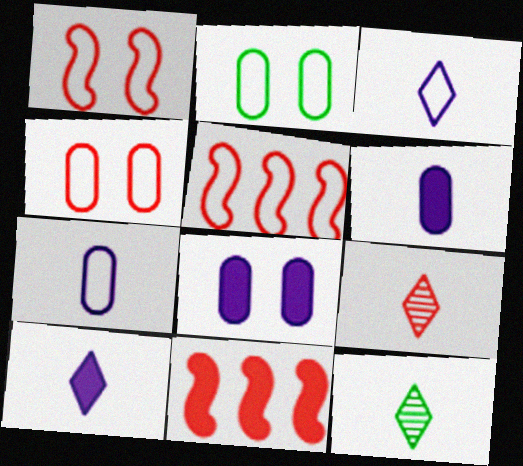[[2, 3, 5], 
[4, 9, 11], 
[5, 8, 12]]